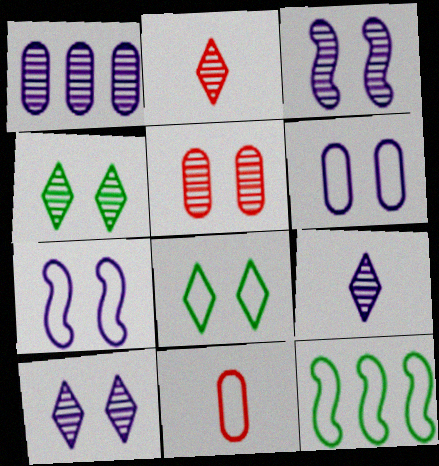[[1, 3, 9], 
[3, 4, 5]]